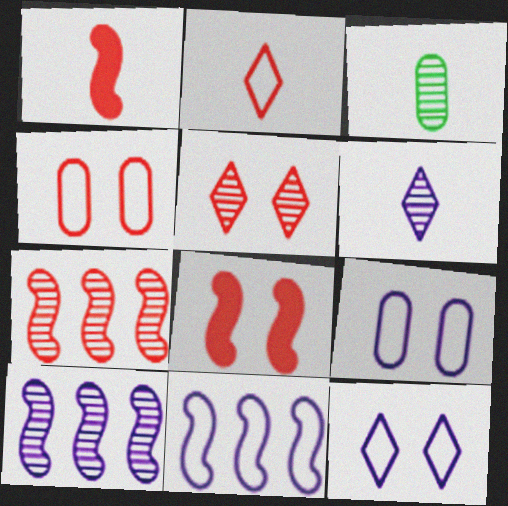[[3, 5, 10], 
[4, 5, 8]]